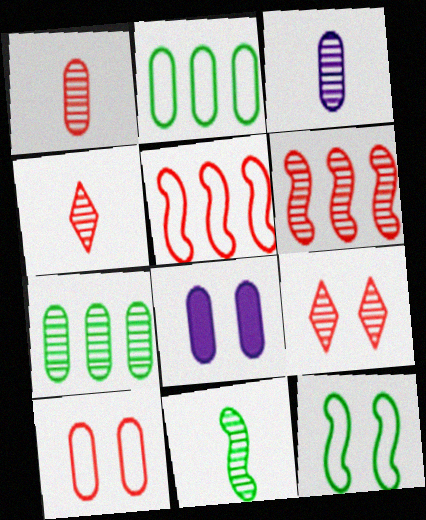[[1, 2, 8], 
[1, 6, 9], 
[3, 4, 11], 
[8, 9, 12]]